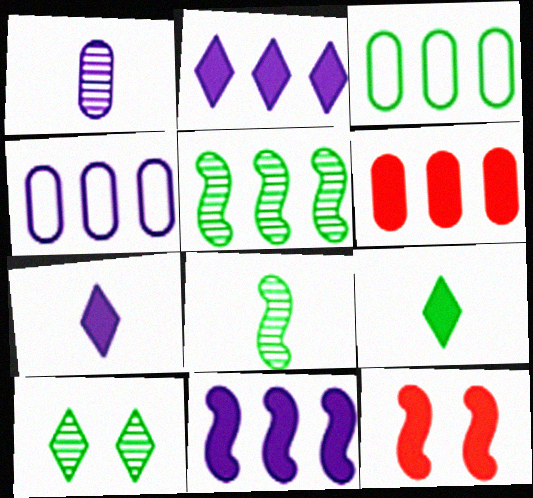[]